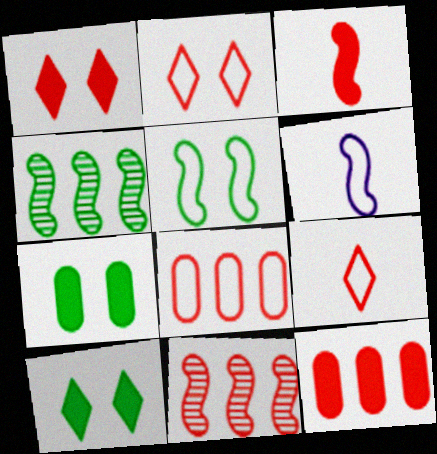[[1, 3, 12]]